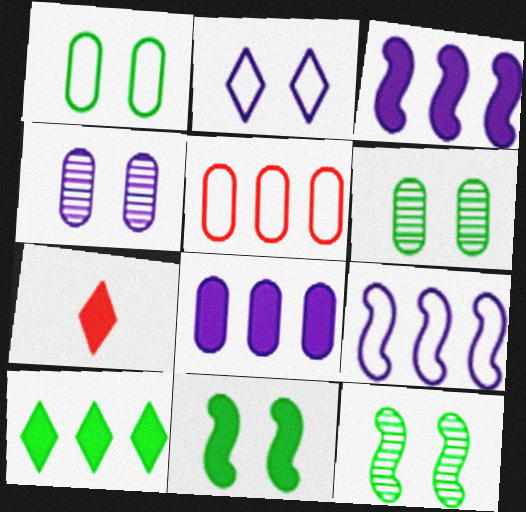[[6, 7, 9], 
[7, 8, 11]]